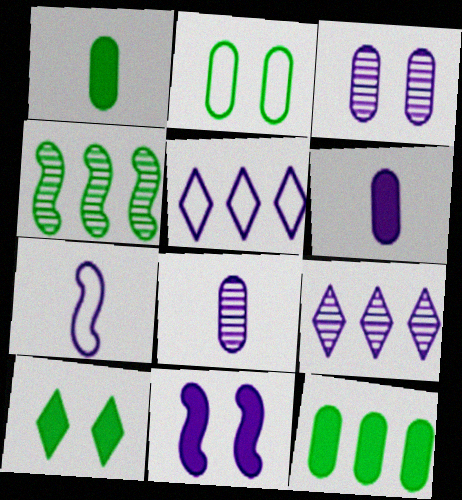[[5, 8, 11]]